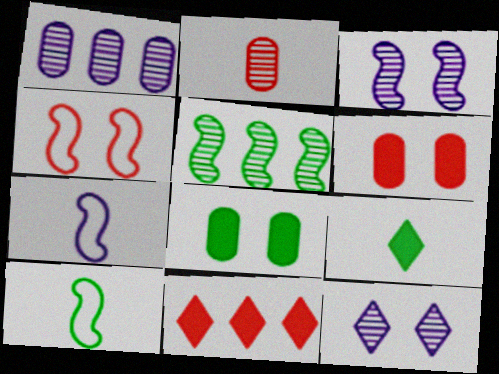[[1, 4, 9], 
[2, 4, 11], 
[2, 5, 12], 
[2, 7, 9], 
[4, 8, 12]]